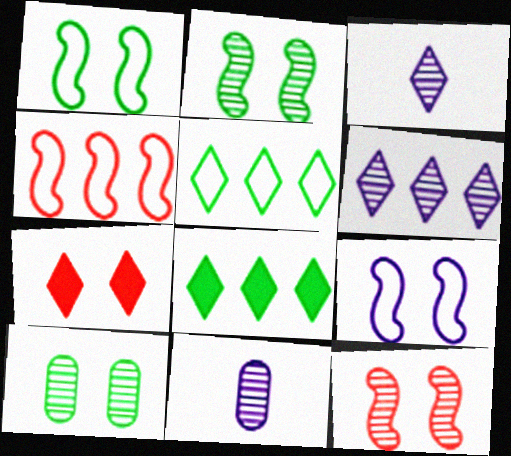[[3, 5, 7], 
[7, 9, 10]]